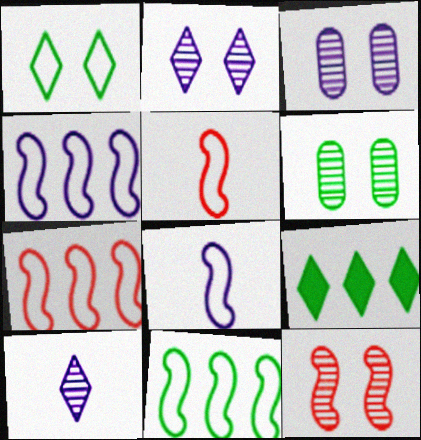[[2, 6, 12], 
[3, 5, 9], 
[4, 7, 11]]